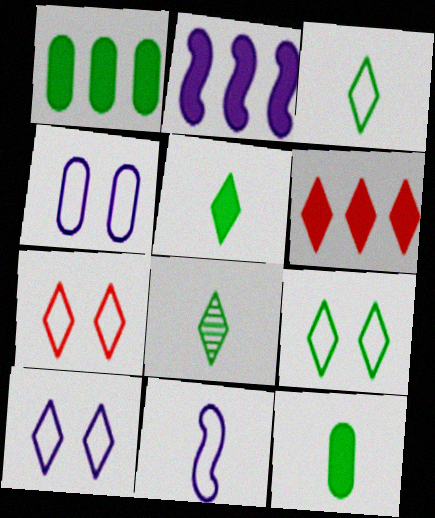[[1, 2, 6], 
[3, 5, 8], 
[6, 8, 10], 
[7, 9, 10]]